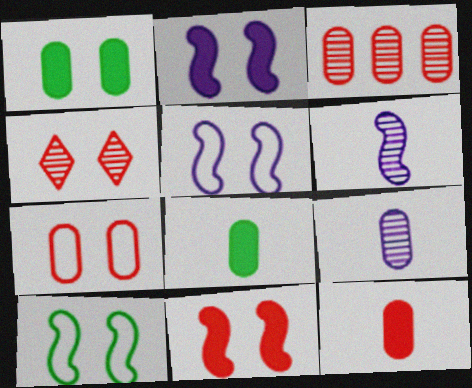[[1, 4, 5], 
[3, 7, 12], 
[4, 7, 11]]